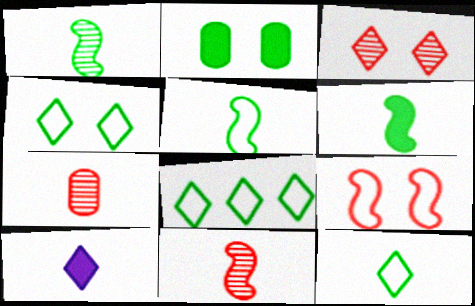[[1, 2, 8], 
[1, 5, 6], 
[3, 8, 10], 
[4, 8, 12], 
[5, 7, 10]]